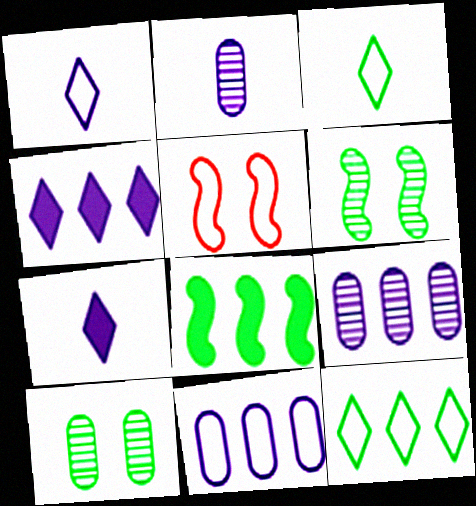[[3, 5, 11], 
[3, 8, 10]]